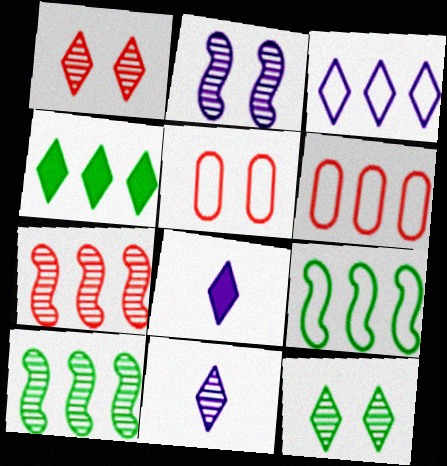[[3, 6, 9], 
[5, 8, 10]]